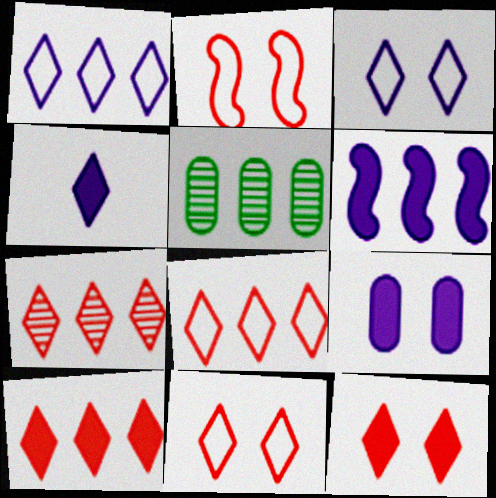[[2, 4, 5], 
[4, 6, 9], 
[5, 6, 8], 
[7, 8, 10]]